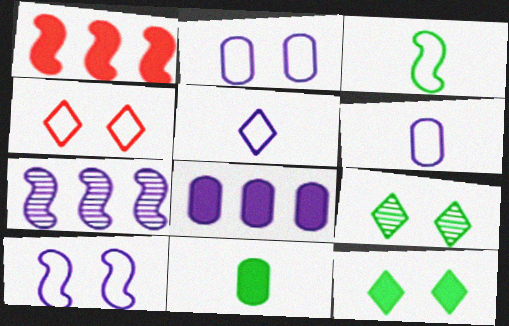[[1, 6, 9], 
[4, 7, 11]]